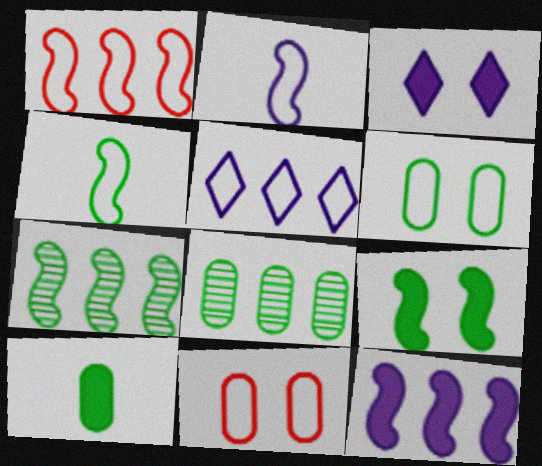[[1, 7, 12], 
[4, 5, 11], 
[4, 7, 9], 
[6, 8, 10]]